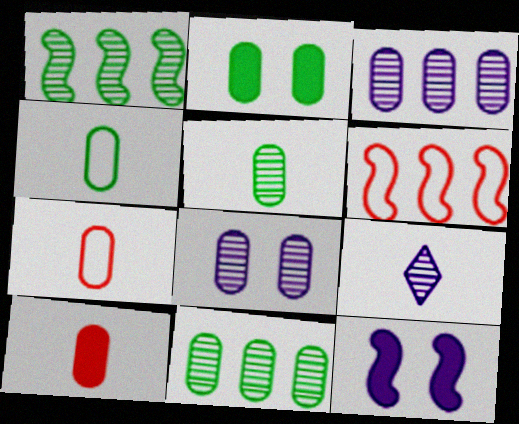[[2, 3, 7], 
[2, 4, 11], 
[2, 6, 9]]